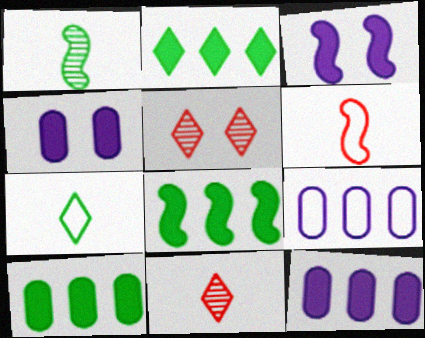[[2, 8, 10]]